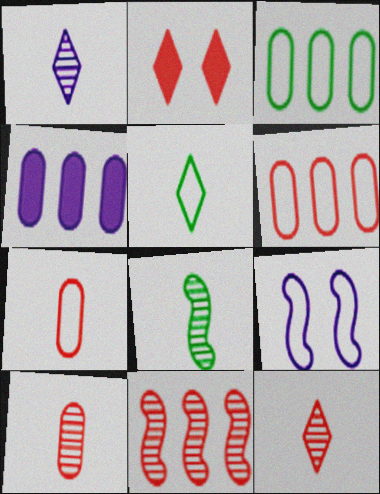[[1, 4, 9], 
[1, 8, 10], 
[2, 7, 11], 
[5, 6, 9]]